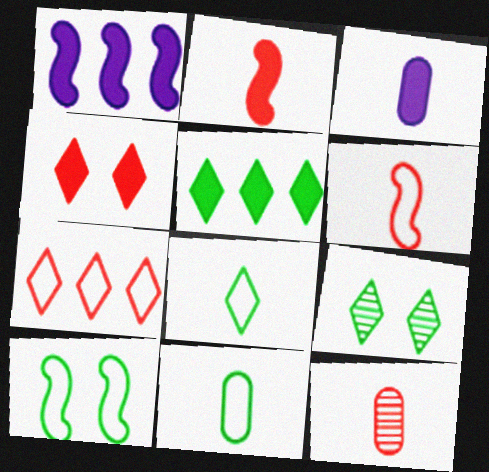[[3, 11, 12], 
[5, 8, 9]]